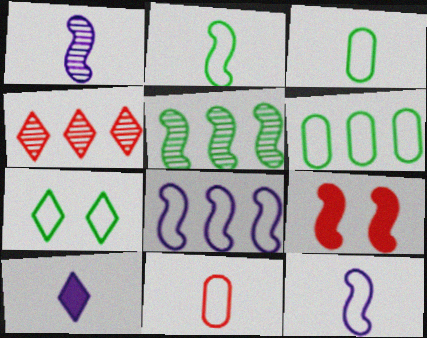[[2, 6, 7], 
[4, 7, 10], 
[4, 9, 11], 
[5, 9, 12], 
[7, 8, 11]]